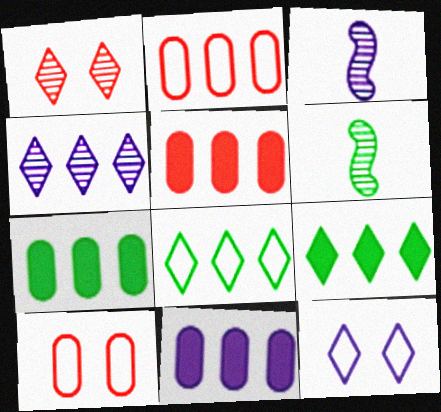[[3, 9, 10], 
[3, 11, 12], 
[5, 6, 12], 
[5, 7, 11]]